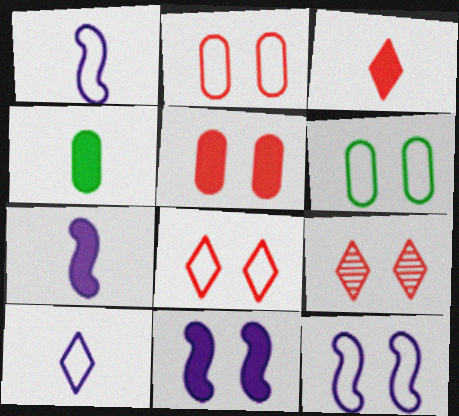[[3, 4, 7], 
[6, 8, 12], 
[6, 9, 11]]